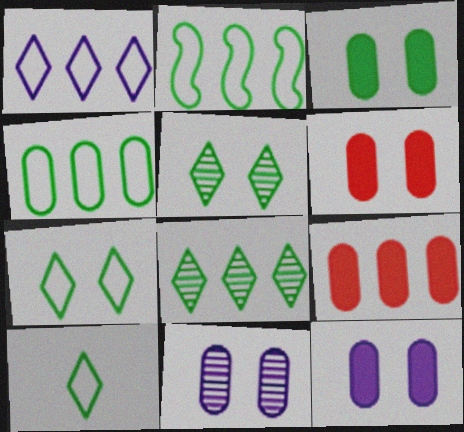[[3, 6, 12]]